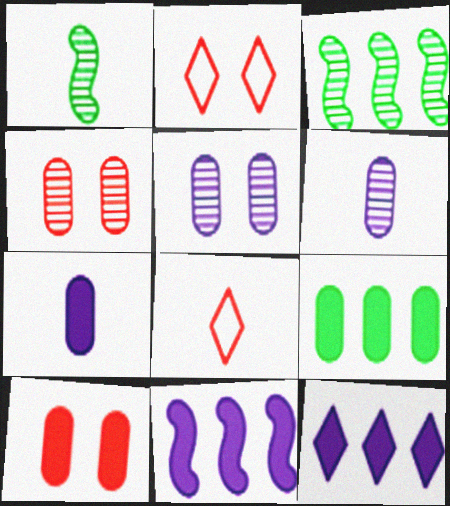[[1, 7, 8], 
[2, 3, 7], 
[7, 9, 10]]